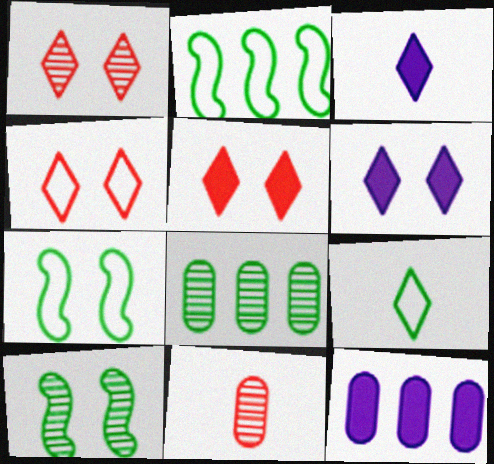[[1, 4, 5], 
[2, 6, 11]]